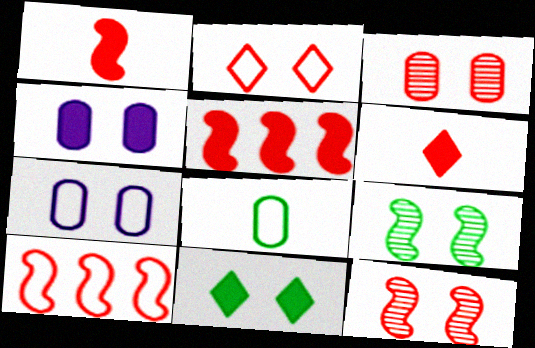[[1, 10, 12], 
[2, 4, 9], 
[3, 6, 10], 
[7, 11, 12]]